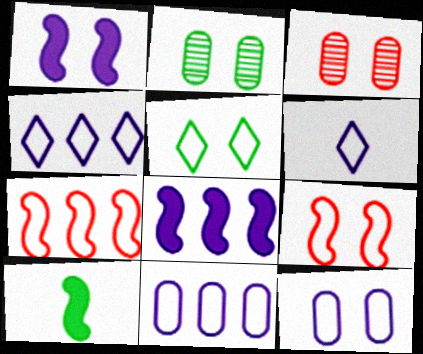[[1, 3, 5], 
[3, 4, 10], 
[5, 9, 12]]